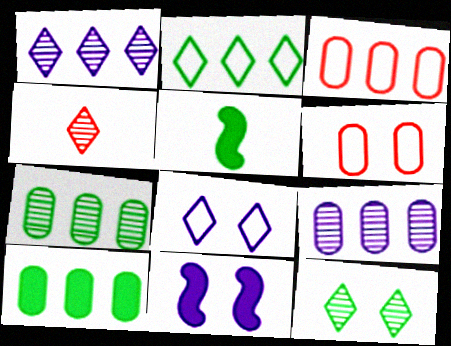[[1, 4, 12], 
[1, 5, 6], 
[3, 9, 10], 
[6, 11, 12]]